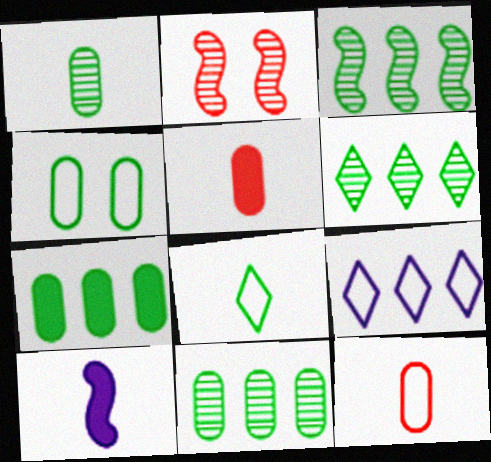[[1, 4, 7], 
[3, 6, 11]]